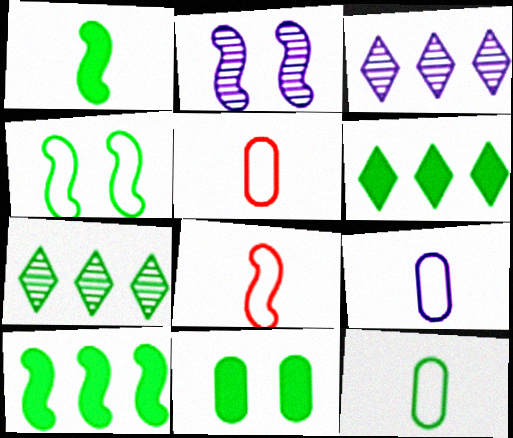[[1, 6, 11], 
[2, 5, 6], 
[2, 8, 10], 
[3, 8, 11], 
[5, 9, 12]]